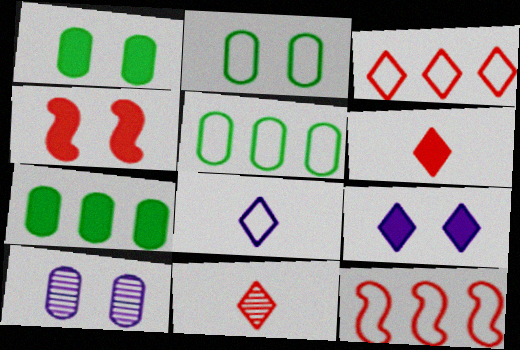[[1, 4, 9], 
[2, 8, 12]]